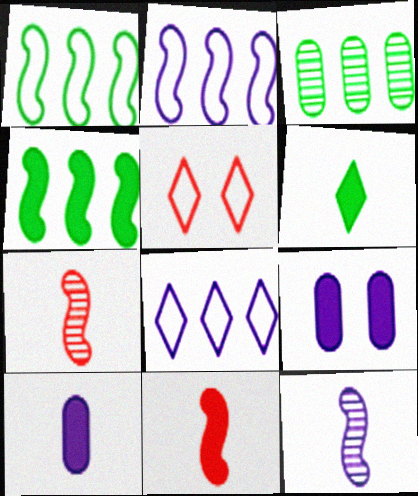[[6, 10, 11], 
[8, 9, 12]]